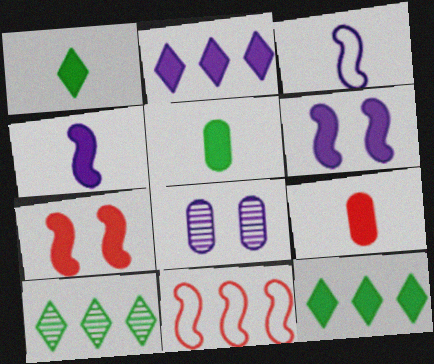[[1, 4, 9], 
[1, 8, 11], 
[2, 3, 8], 
[2, 5, 7], 
[6, 9, 12]]